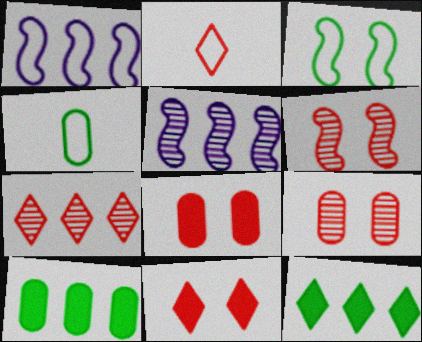[[1, 7, 10], 
[2, 7, 11], 
[4, 5, 11]]